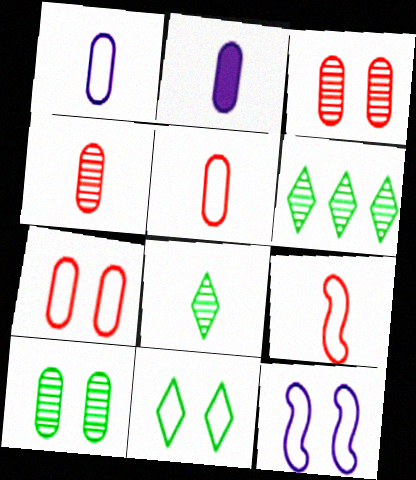[[2, 8, 9], 
[7, 11, 12]]